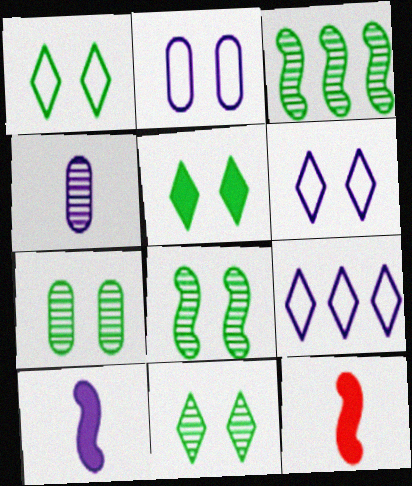[[1, 5, 11], 
[7, 8, 11], 
[7, 9, 12]]